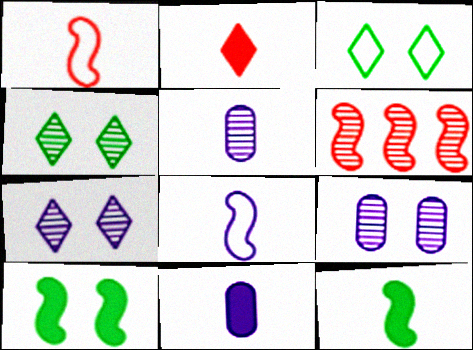[[2, 11, 12], 
[3, 6, 11], 
[4, 5, 6], 
[6, 8, 10]]